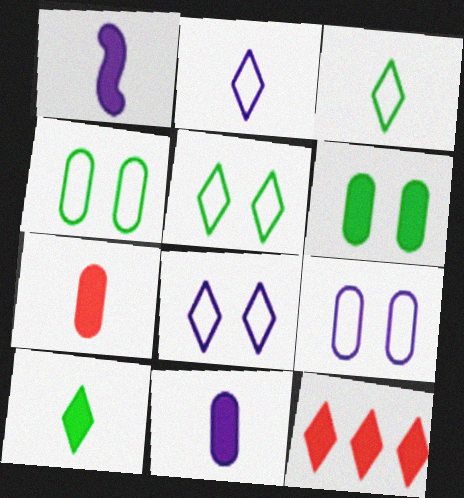[[1, 6, 12], 
[1, 7, 10]]